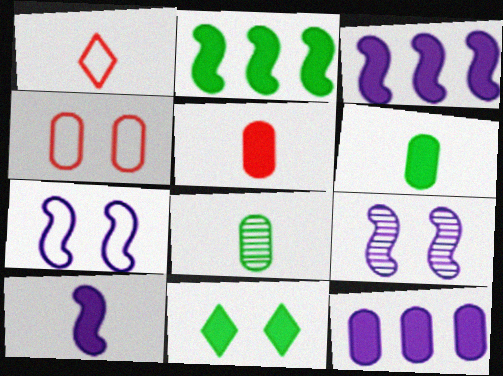[[1, 8, 10], 
[2, 6, 11], 
[3, 5, 11], 
[4, 8, 12], 
[4, 9, 11]]